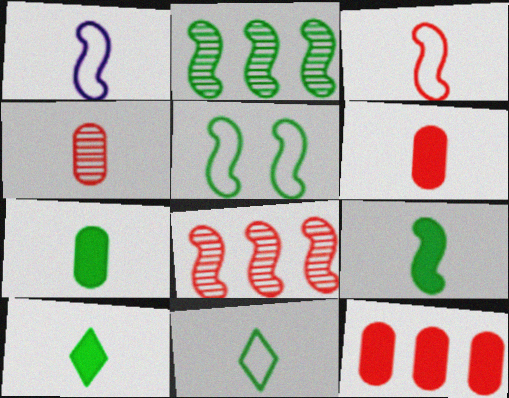[[1, 4, 10], 
[2, 5, 9], 
[7, 9, 10]]